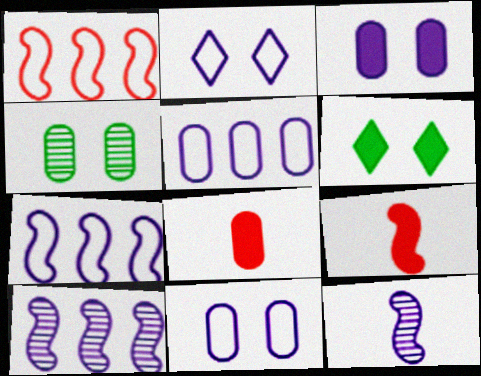[[4, 5, 8]]